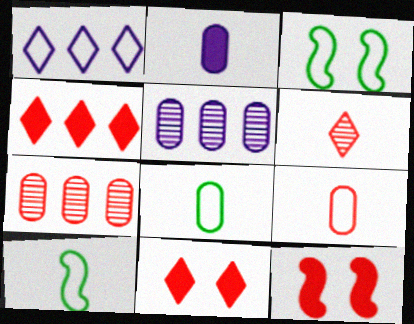[[1, 3, 9], 
[2, 6, 10], 
[5, 10, 11]]